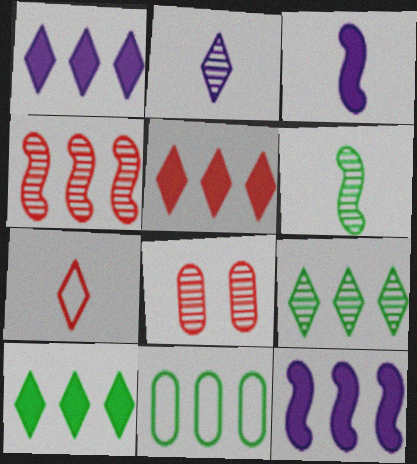[[1, 4, 11], 
[1, 5, 10]]